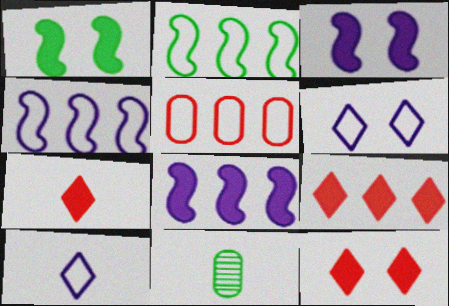[[4, 11, 12], 
[7, 9, 12]]